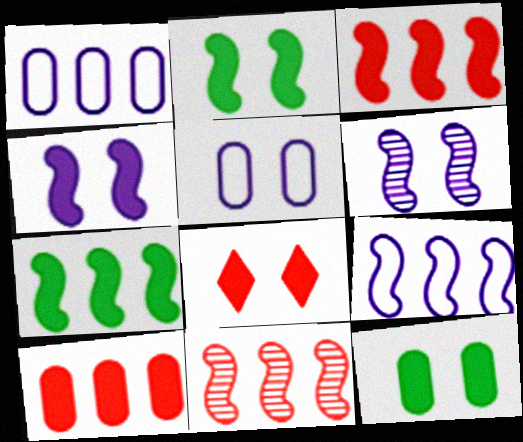[[4, 8, 12], 
[7, 9, 11]]